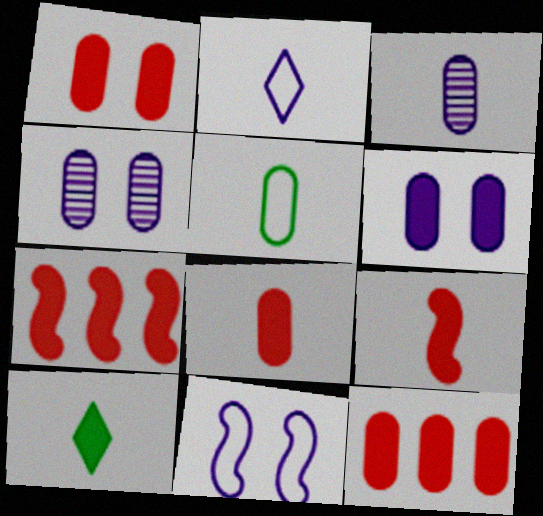[[1, 8, 12], 
[3, 5, 8], 
[4, 5, 12], 
[6, 7, 10]]